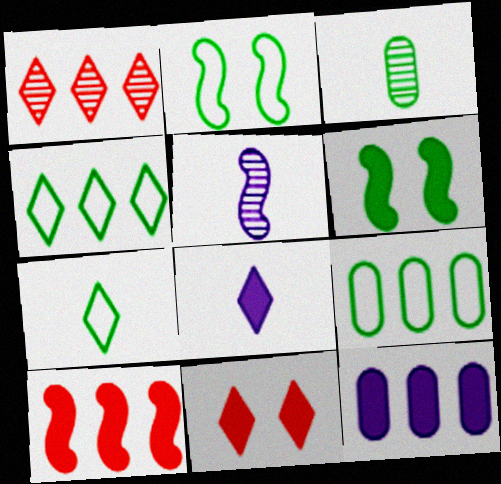[[2, 5, 10], 
[2, 7, 9], 
[3, 4, 6], 
[5, 9, 11]]